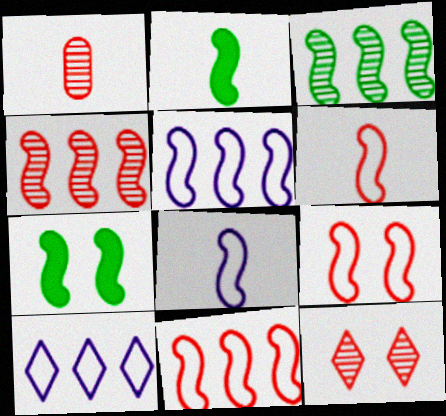[[1, 4, 12], 
[1, 7, 10], 
[4, 7, 8], 
[6, 9, 11]]